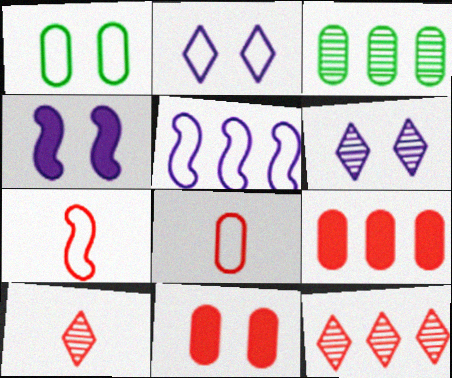[[7, 11, 12]]